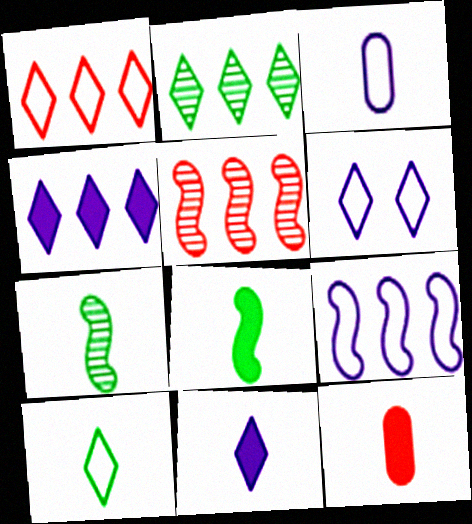[[1, 2, 4], 
[1, 6, 10], 
[3, 6, 9], 
[8, 11, 12]]